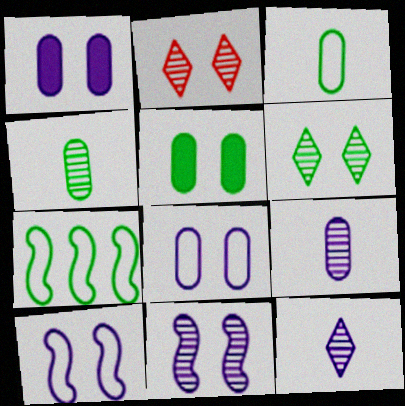[[2, 5, 10]]